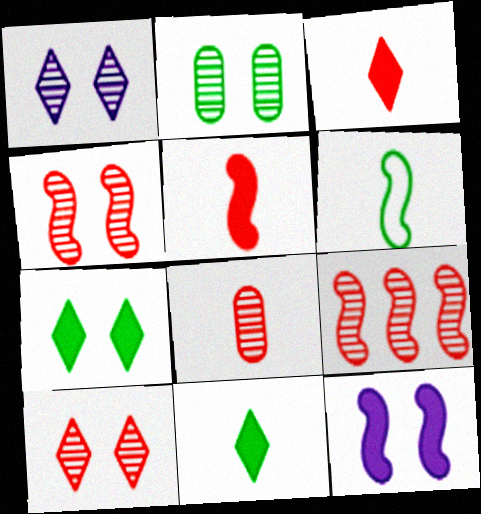[[1, 2, 4], 
[6, 9, 12], 
[8, 9, 10]]